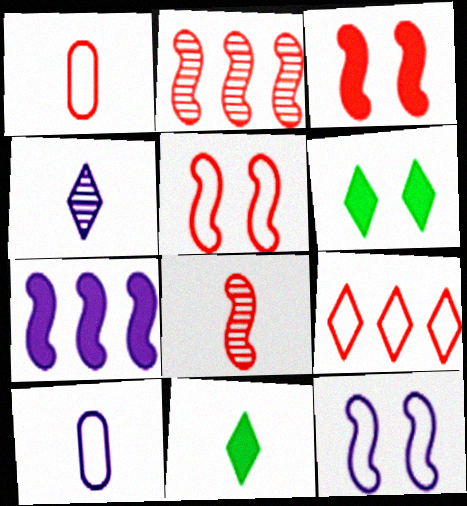[[1, 5, 9], 
[2, 6, 10], 
[4, 6, 9], 
[8, 10, 11]]